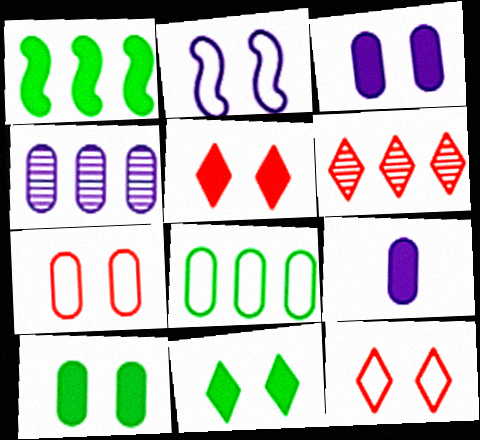[[1, 5, 9]]